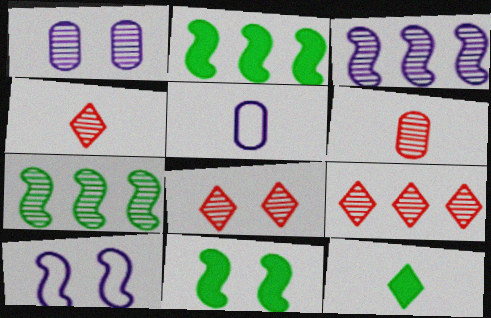[[1, 4, 7], 
[2, 5, 8], 
[4, 8, 9], 
[5, 9, 11]]